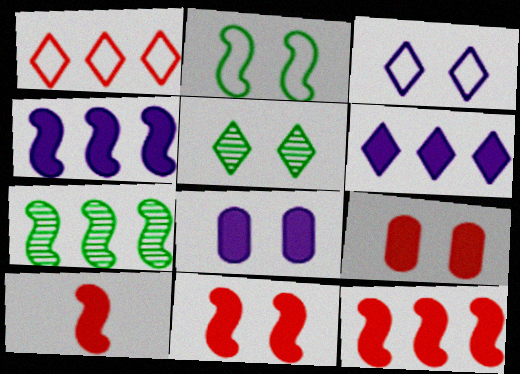[[10, 11, 12]]